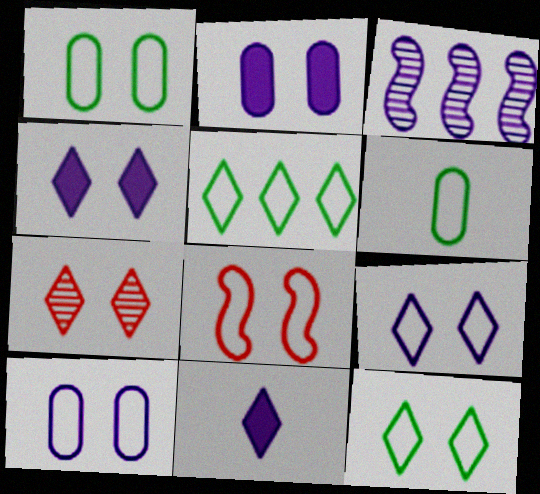[[1, 8, 9], 
[3, 10, 11], 
[4, 7, 12], 
[5, 7, 11], 
[8, 10, 12]]